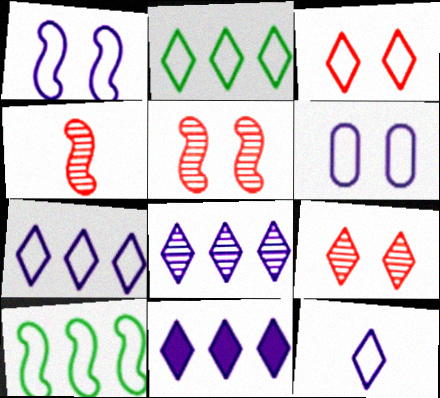[[2, 3, 12], 
[7, 8, 11]]